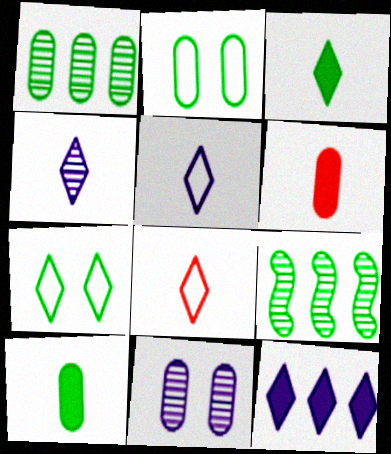[[1, 2, 10], 
[2, 3, 9], 
[3, 4, 8], 
[7, 9, 10]]